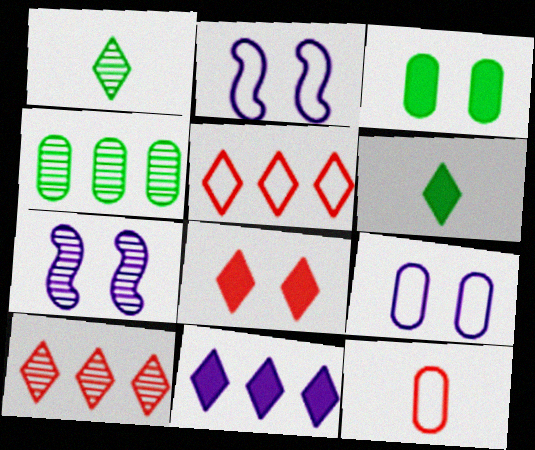[[6, 8, 11]]